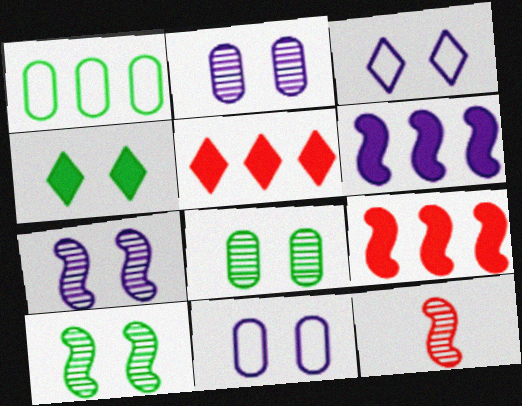[]